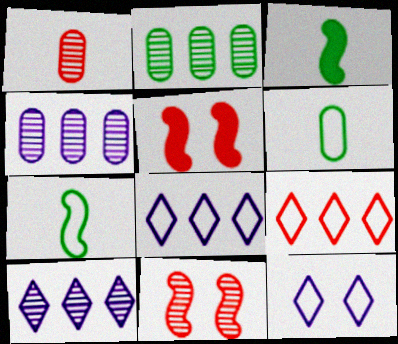[[1, 5, 9], 
[5, 6, 10]]